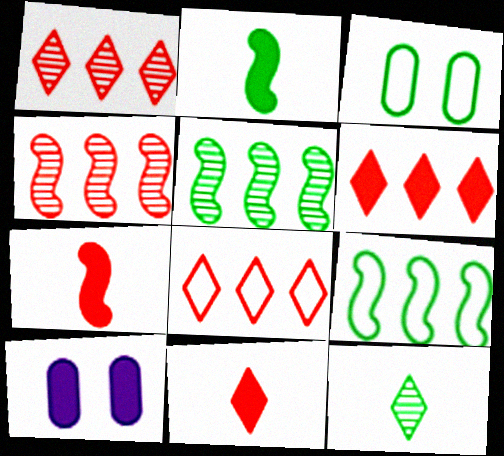[[1, 6, 8], 
[2, 6, 10]]